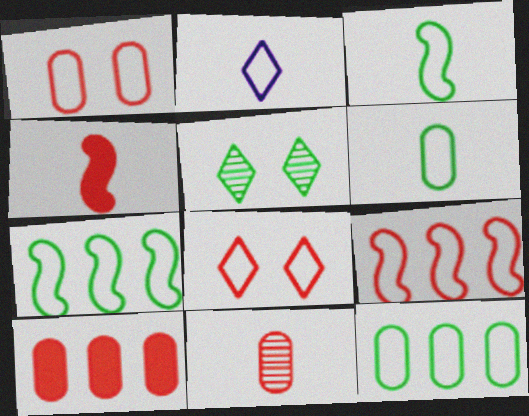[[1, 2, 7], 
[1, 10, 11]]